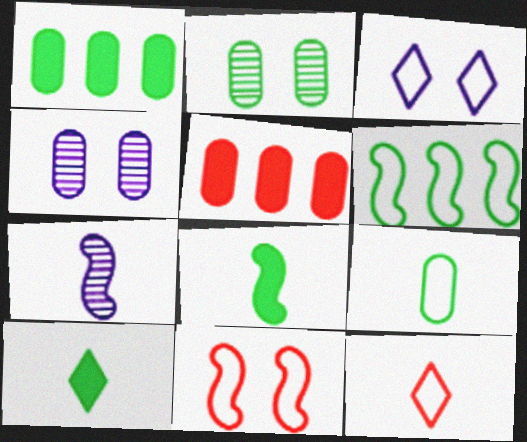[[1, 2, 9], 
[2, 6, 10], 
[4, 5, 9]]